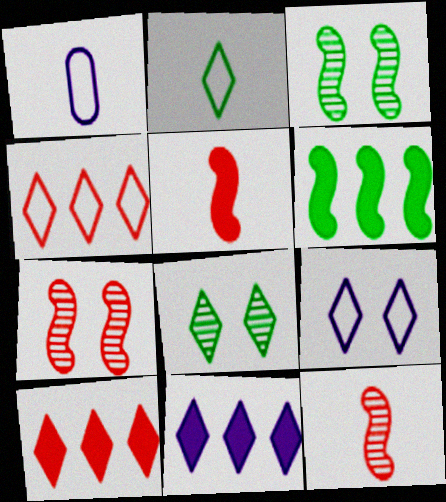[[1, 3, 10], 
[2, 4, 9]]